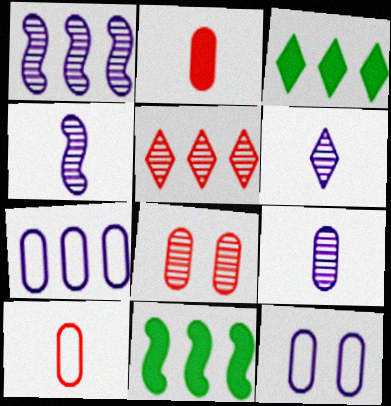[[4, 6, 9], 
[5, 7, 11]]